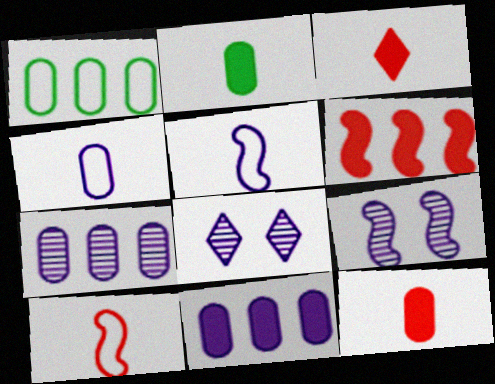[[1, 3, 9], 
[5, 8, 11]]